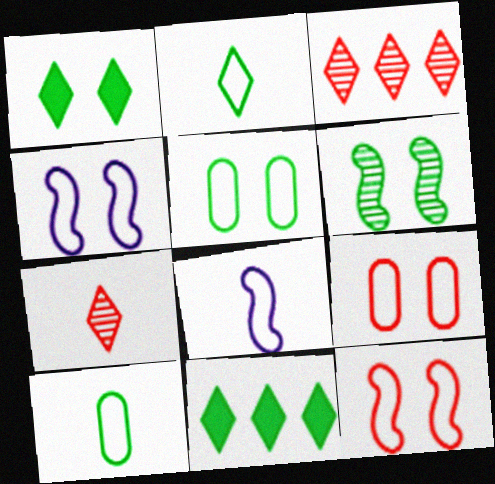[[1, 5, 6], 
[6, 10, 11]]